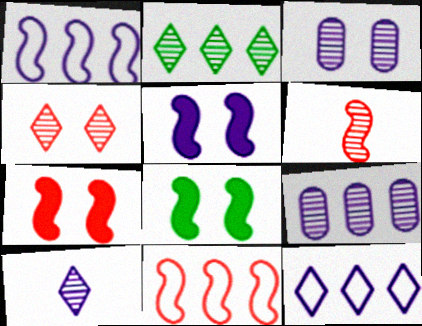[[1, 6, 8], 
[2, 3, 6], 
[2, 4, 10], 
[5, 7, 8], 
[6, 7, 11]]